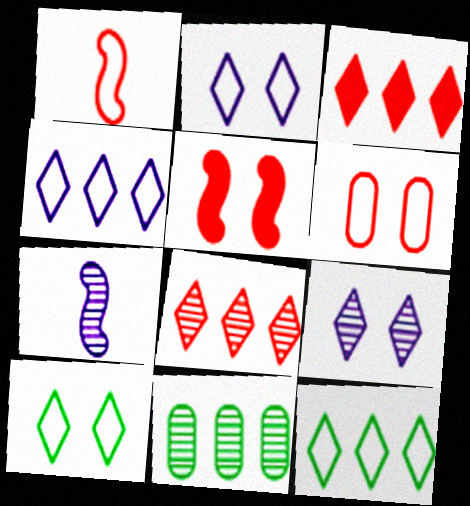[]